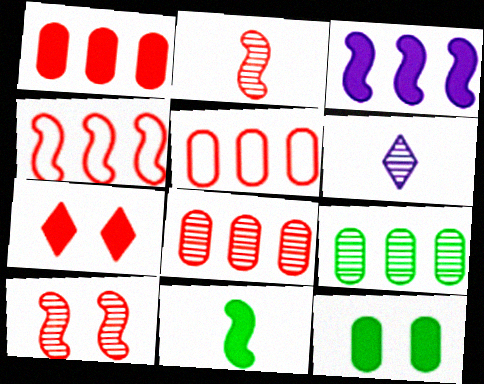[[1, 5, 8], 
[2, 5, 7], 
[4, 6, 12], 
[6, 9, 10]]